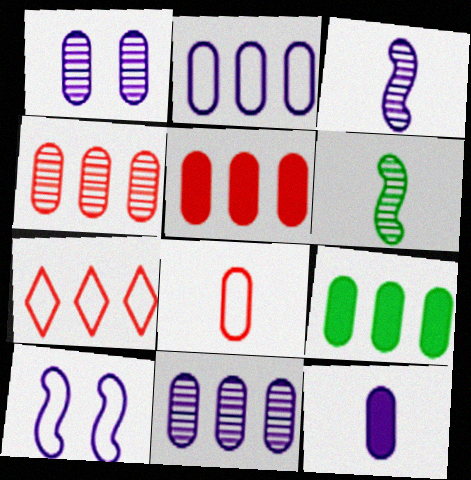[[1, 2, 12], 
[1, 8, 9], 
[2, 4, 9]]